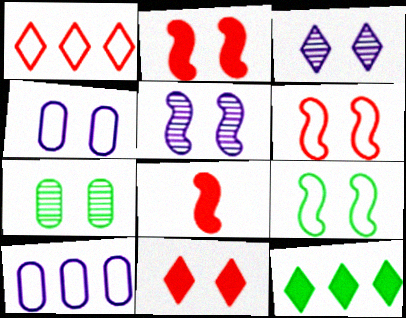[[2, 5, 9]]